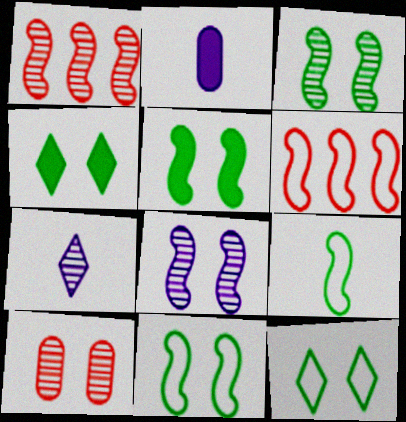[[1, 2, 12], 
[3, 5, 11]]